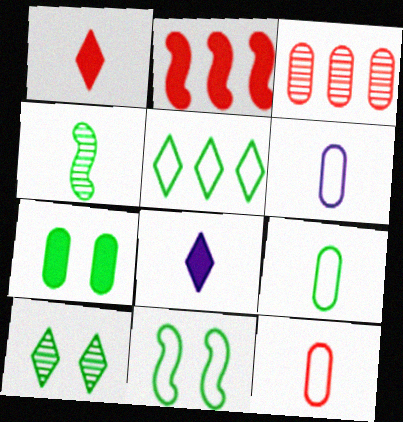[[1, 4, 6], 
[2, 6, 10], 
[2, 7, 8], 
[3, 6, 7], 
[3, 8, 11], 
[4, 5, 7], 
[4, 8, 12], 
[5, 9, 11], 
[6, 9, 12], 
[7, 10, 11]]